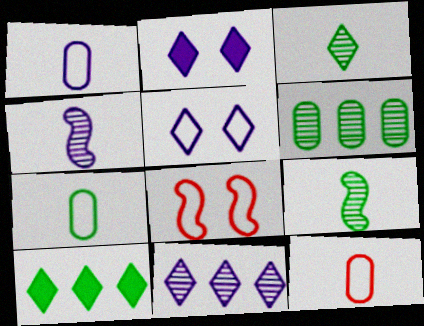[[1, 7, 12]]